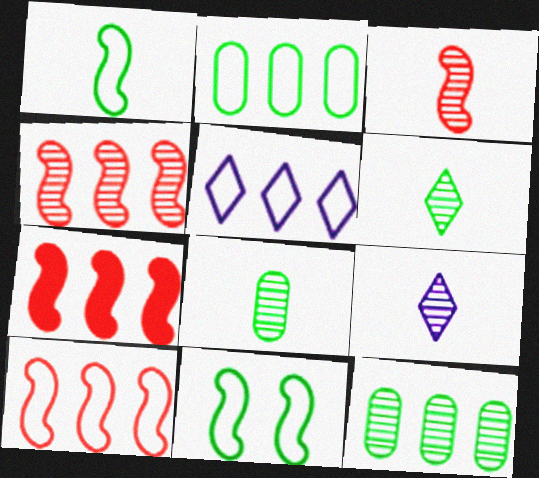[[2, 5, 10], 
[3, 8, 9], 
[4, 7, 10], 
[5, 7, 12]]